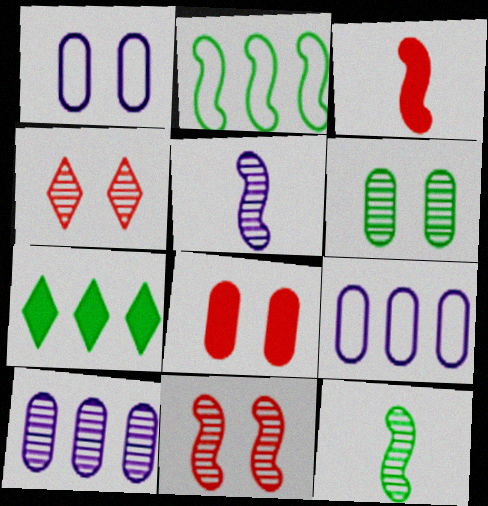[[1, 6, 8], 
[4, 10, 12]]